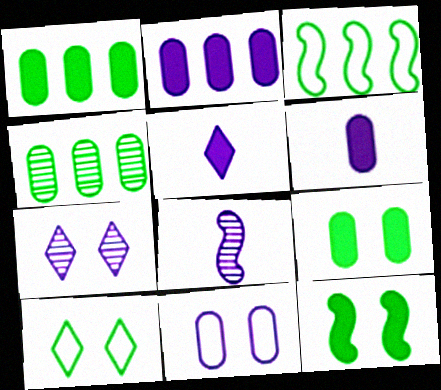[]